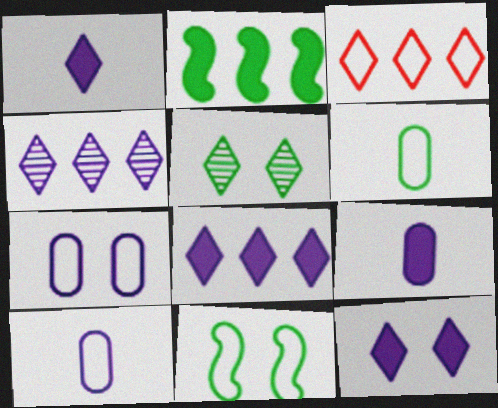[[1, 3, 5], 
[1, 8, 12], 
[2, 5, 6], 
[3, 10, 11]]